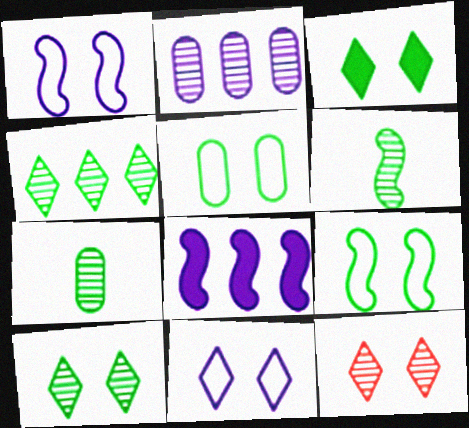[[2, 6, 12], 
[3, 11, 12]]